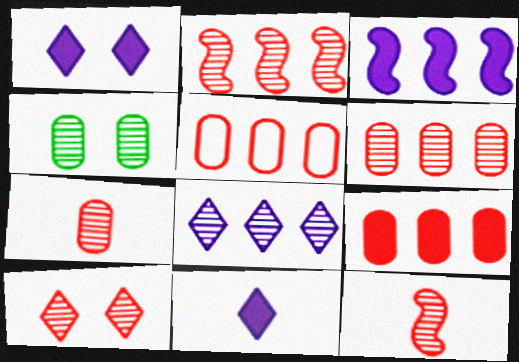[[2, 7, 10], 
[4, 8, 12], 
[5, 6, 9], 
[6, 10, 12]]